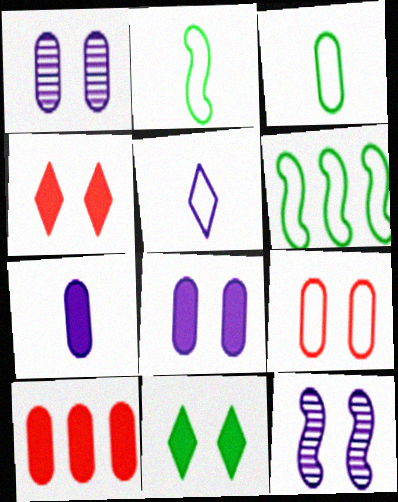[[1, 3, 10], 
[5, 6, 9], 
[9, 11, 12]]